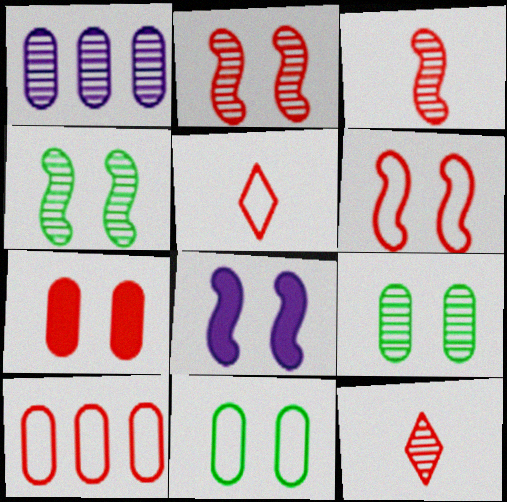[[1, 4, 12], 
[4, 6, 8], 
[5, 6, 10]]